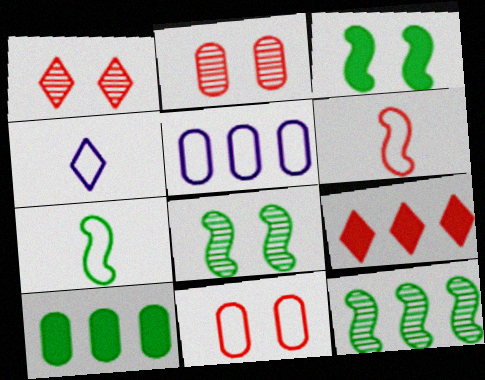[[2, 6, 9], 
[3, 7, 12], 
[5, 9, 12]]